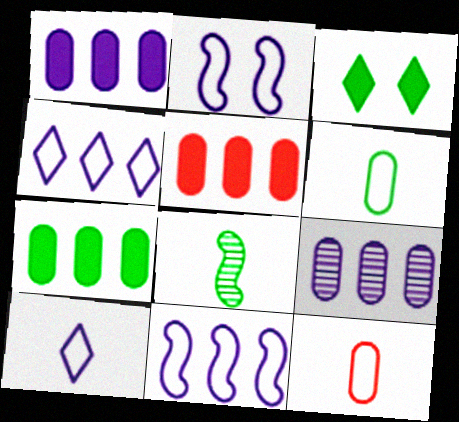[[1, 5, 7]]